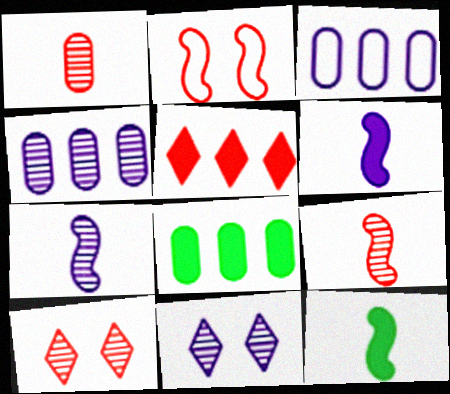[[1, 2, 5], 
[3, 6, 11], 
[3, 10, 12], 
[4, 7, 11]]